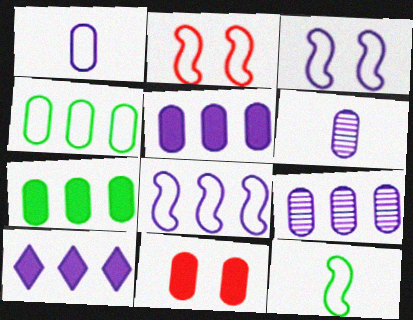[[2, 8, 12], 
[3, 6, 10], 
[4, 6, 11], 
[8, 9, 10]]